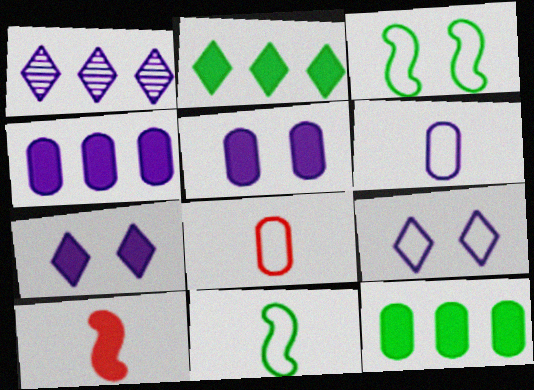[[2, 5, 10], 
[7, 10, 12]]